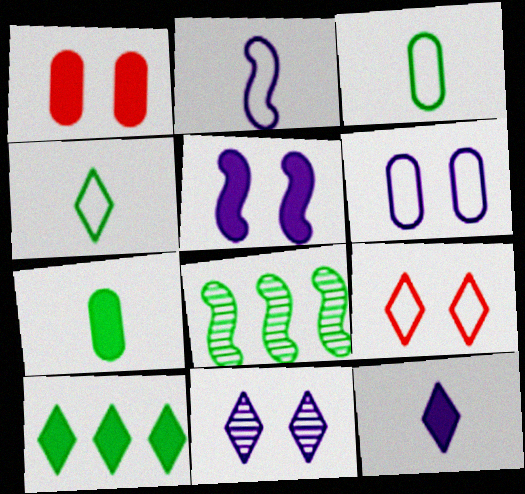[[5, 6, 11]]